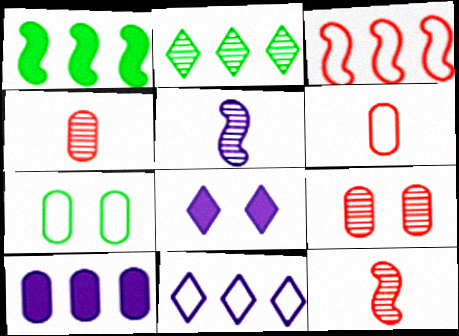[[2, 3, 10], 
[2, 5, 9], 
[4, 7, 10]]